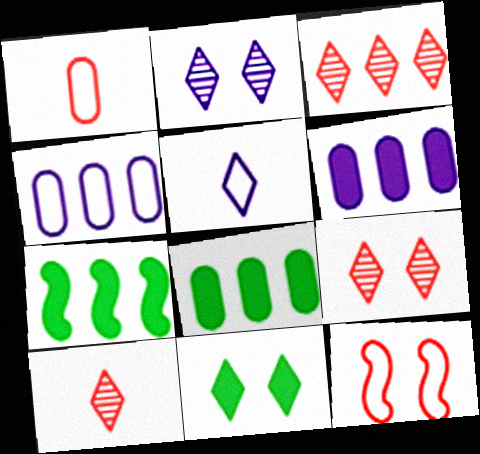[[1, 2, 7], 
[3, 4, 7], 
[3, 5, 11], 
[3, 9, 10]]